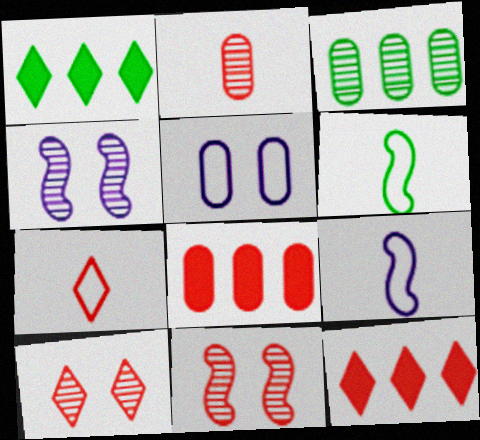[[7, 8, 11], 
[7, 10, 12]]